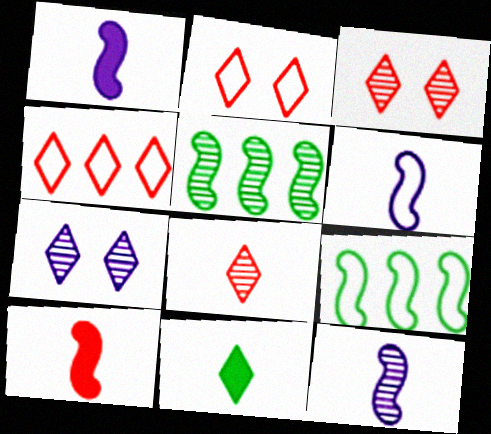[[1, 6, 12], 
[4, 7, 11]]